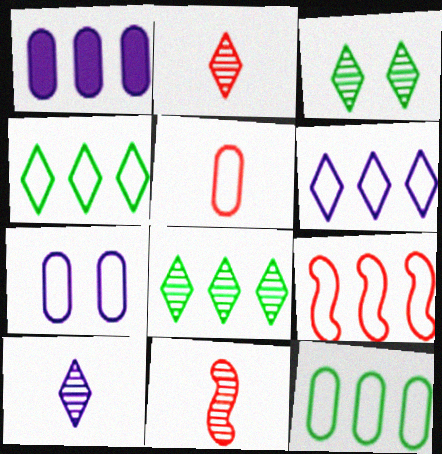[[1, 8, 9], 
[5, 7, 12], 
[6, 9, 12]]